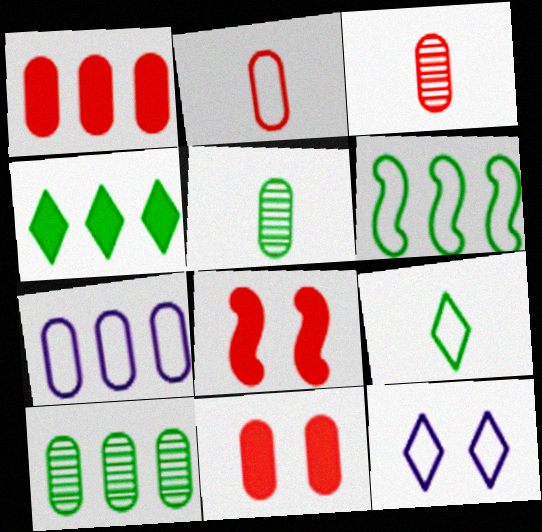[[1, 7, 10], 
[2, 6, 12], 
[4, 6, 10], 
[5, 7, 11]]